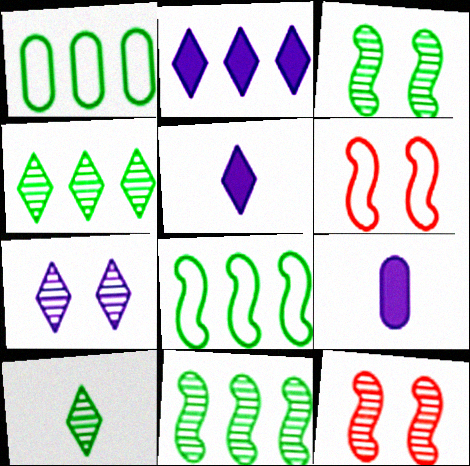[[1, 5, 12], 
[4, 6, 9]]